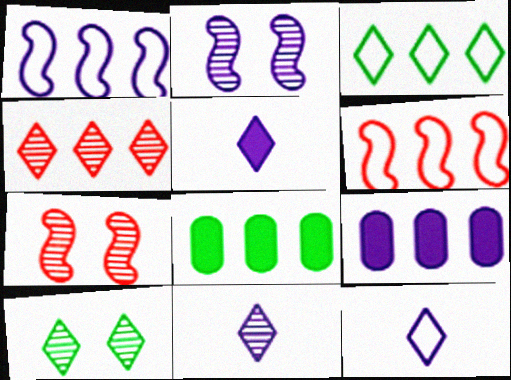[[1, 4, 8], 
[2, 9, 12], 
[4, 10, 11], 
[5, 11, 12], 
[7, 8, 12]]